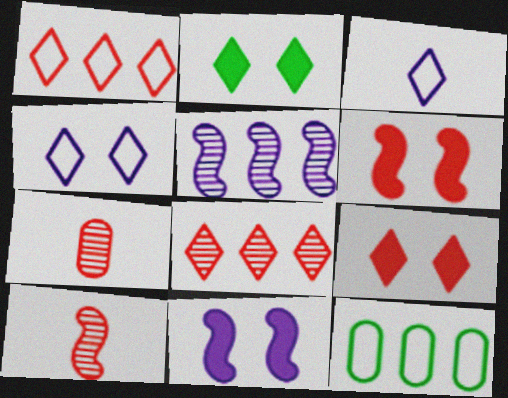[[1, 6, 7], 
[2, 3, 8]]